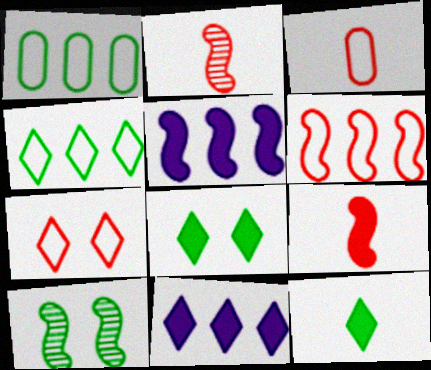[[1, 10, 12], 
[3, 6, 7], 
[3, 10, 11]]